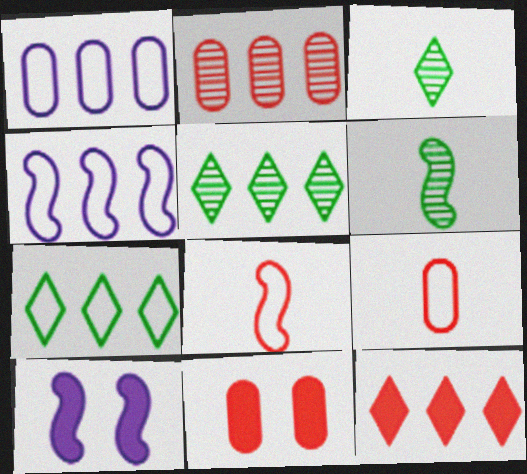[[2, 9, 11], 
[3, 4, 11], 
[5, 9, 10]]